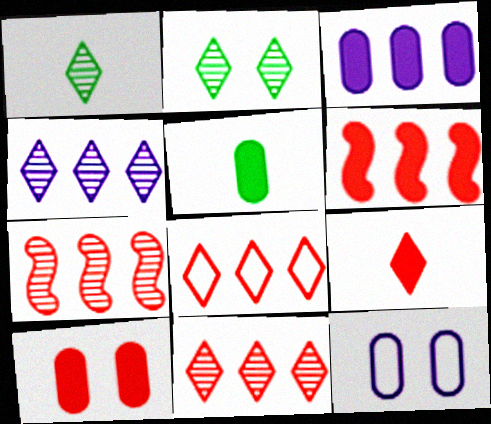[[1, 6, 12], 
[3, 5, 10], 
[6, 9, 10]]